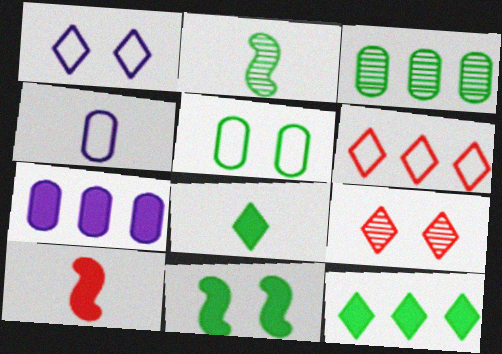[[1, 3, 10], 
[2, 5, 12]]